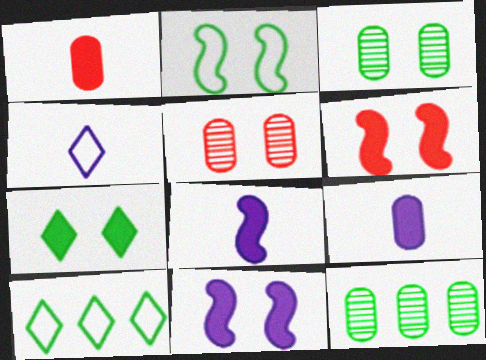[[2, 3, 7], 
[4, 6, 12], 
[5, 8, 10]]